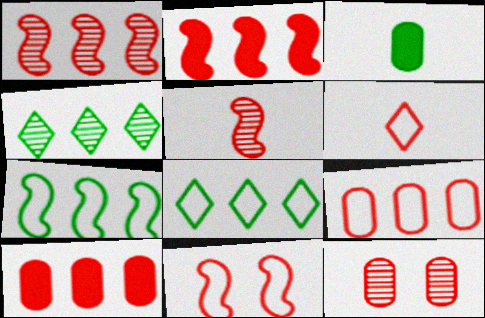[[2, 5, 11], 
[2, 6, 12], 
[6, 9, 11]]